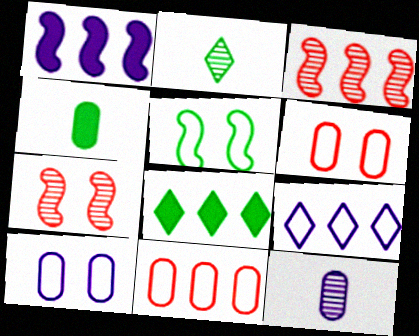[[1, 2, 6], 
[4, 7, 9]]